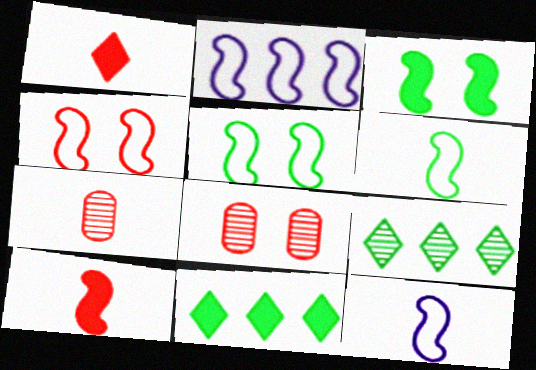[[2, 4, 6], 
[8, 11, 12]]